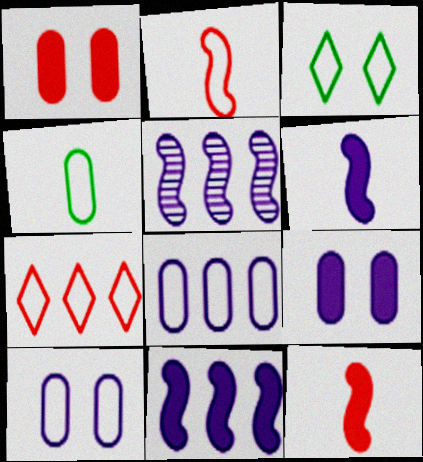[[2, 3, 8]]